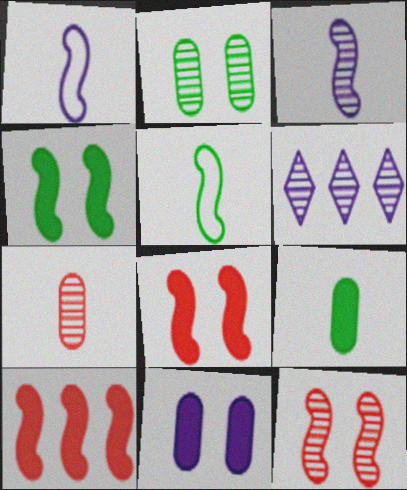[[1, 6, 11]]